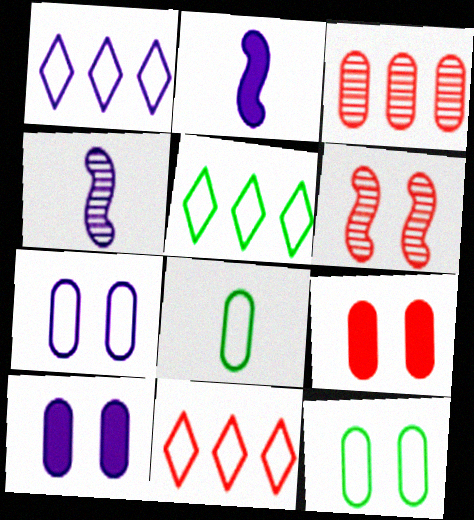[[1, 4, 10], 
[1, 5, 11], 
[3, 8, 10], 
[4, 5, 9]]